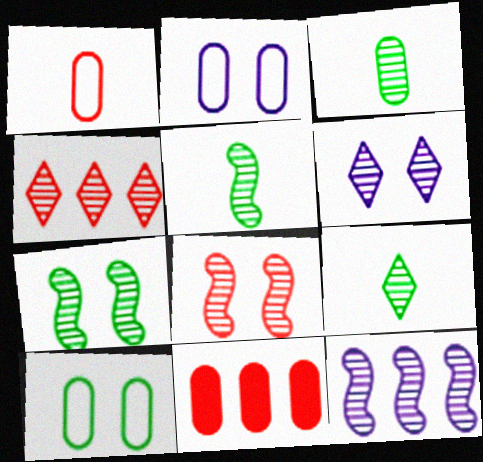[[2, 3, 11], 
[3, 5, 9], 
[4, 6, 9], 
[5, 8, 12]]